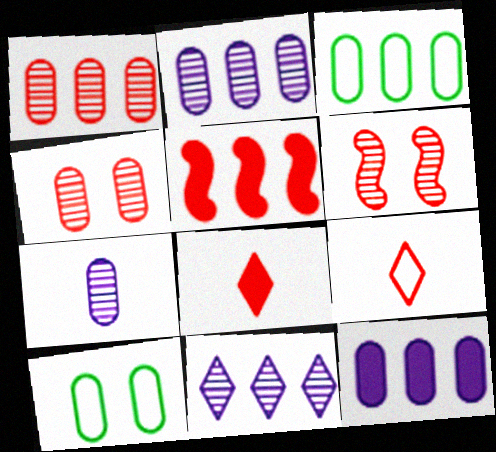[[1, 3, 12], 
[3, 5, 11], 
[4, 5, 9]]